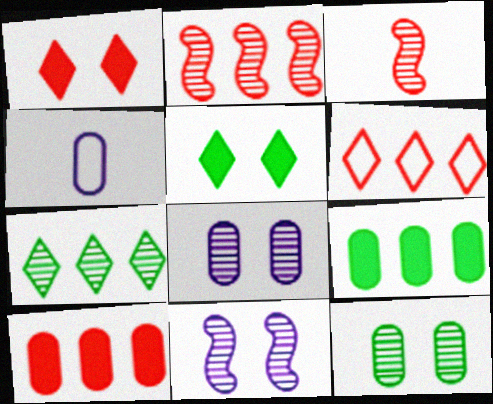[[2, 4, 5], 
[2, 6, 10], 
[3, 7, 8], 
[4, 10, 12]]